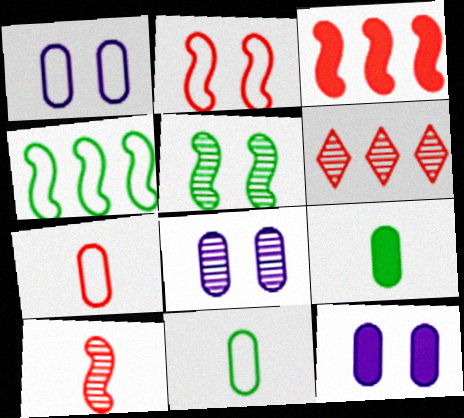[[1, 8, 12], 
[2, 3, 10]]